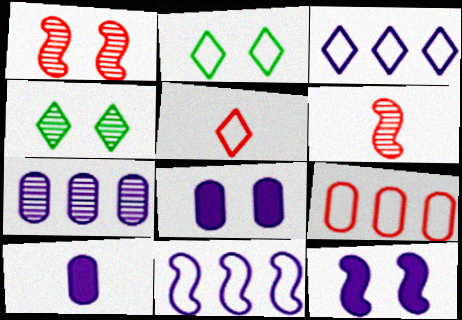[[1, 2, 8], 
[2, 3, 5], 
[4, 6, 7]]